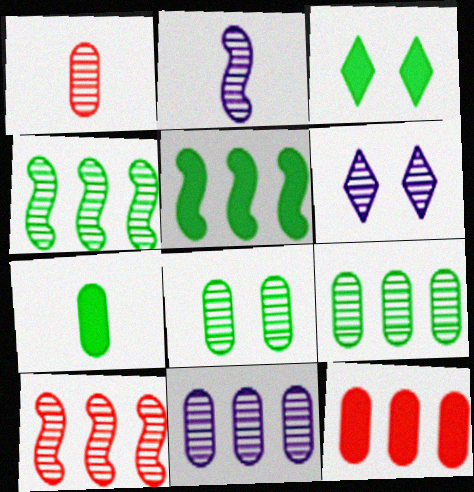[[1, 4, 6], 
[1, 8, 11], 
[2, 6, 11], 
[3, 5, 7]]